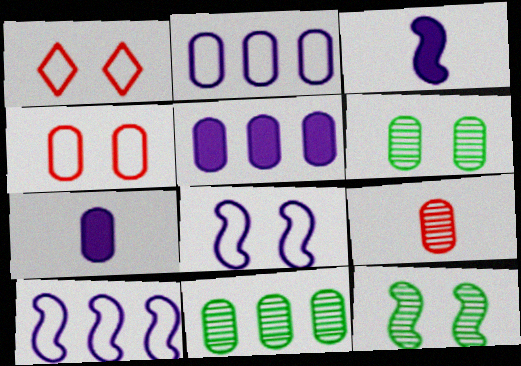[[1, 3, 11], 
[4, 7, 11]]